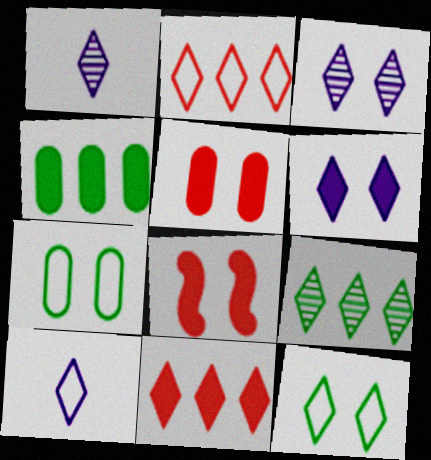[[1, 11, 12], 
[2, 10, 12], 
[3, 7, 8]]